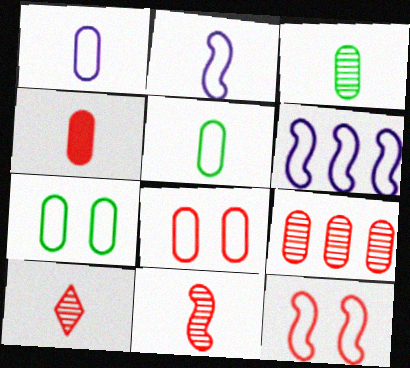[[1, 3, 4], 
[4, 8, 9]]